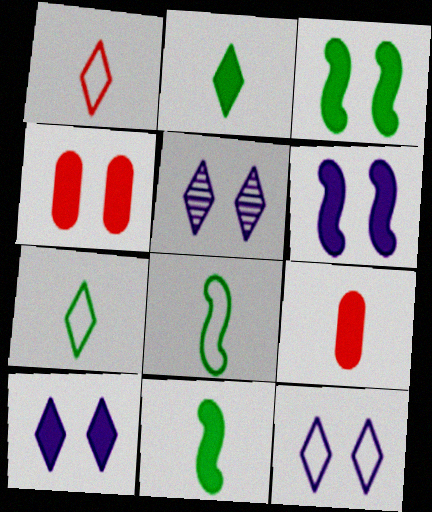[[3, 4, 10], 
[5, 10, 12]]